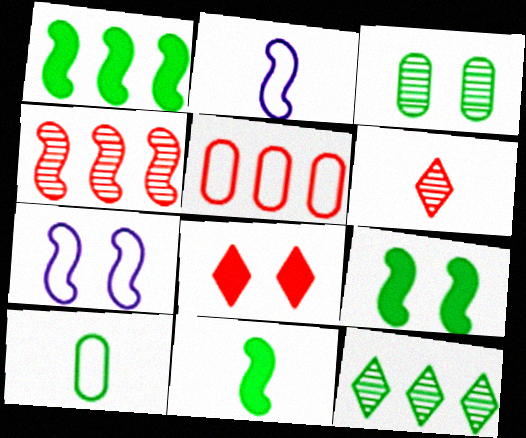[[1, 9, 11], 
[2, 4, 9], 
[3, 7, 8], 
[4, 7, 11], 
[9, 10, 12]]